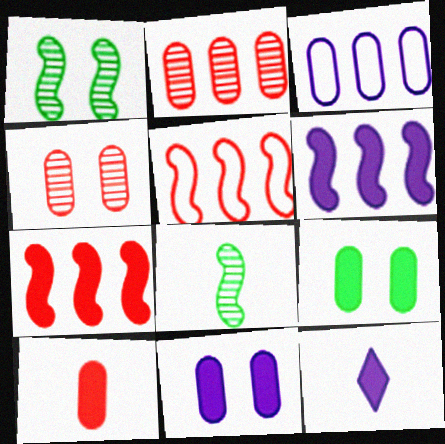[[6, 11, 12], 
[7, 9, 12]]